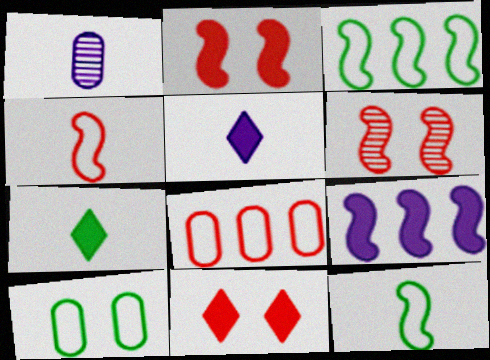[[1, 3, 11], 
[1, 4, 7], 
[6, 9, 12]]